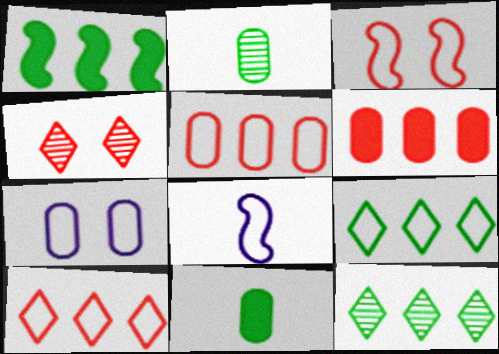[[2, 6, 7]]